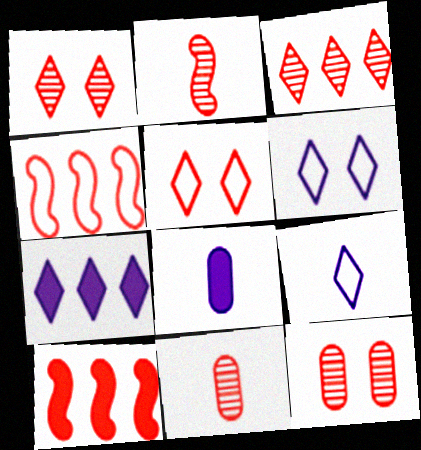[[2, 3, 12], 
[5, 10, 11]]